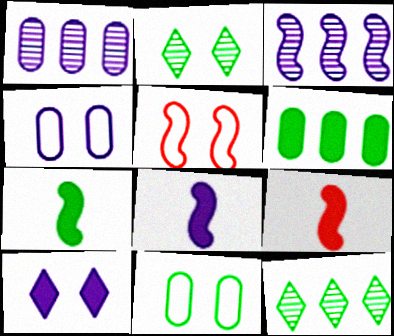[[3, 5, 7], 
[4, 9, 12], 
[6, 9, 10], 
[7, 8, 9], 
[7, 11, 12]]